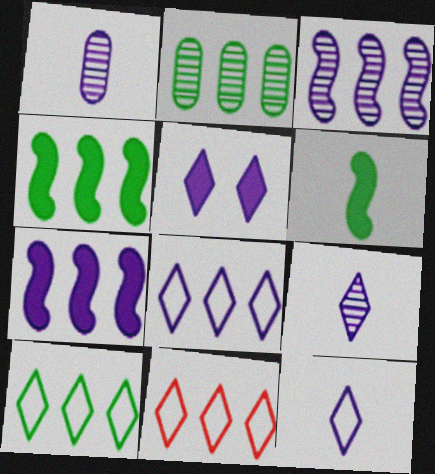[[2, 4, 10], 
[2, 7, 11], 
[5, 8, 9], 
[8, 10, 11]]